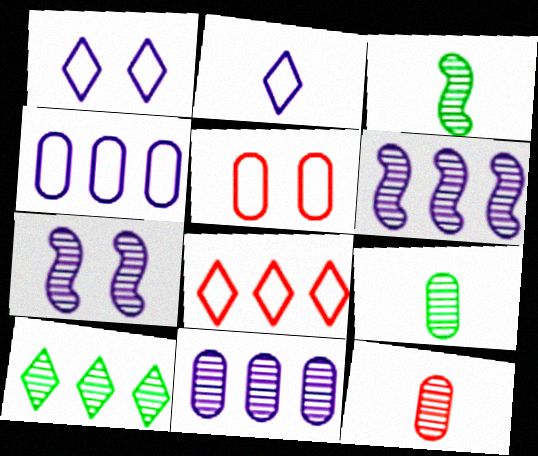[[7, 10, 12]]